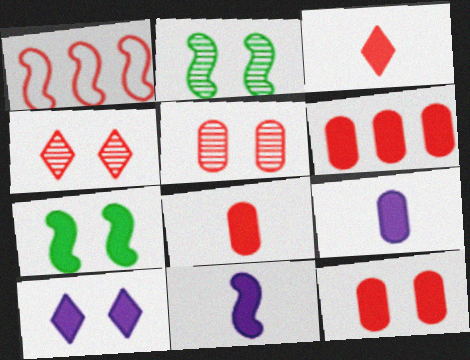[[1, 2, 11], 
[1, 3, 5], 
[1, 4, 8], 
[6, 8, 12], 
[7, 10, 12]]